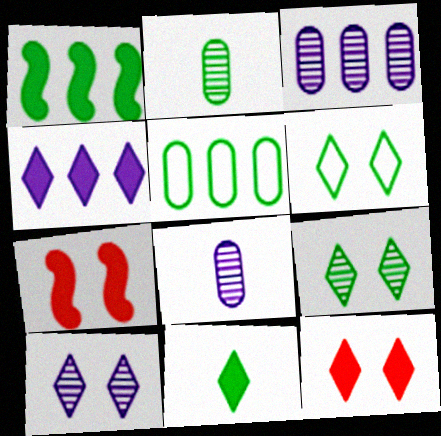[[1, 2, 6], 
[4, 11, 12], 
[6, 10, 12]]